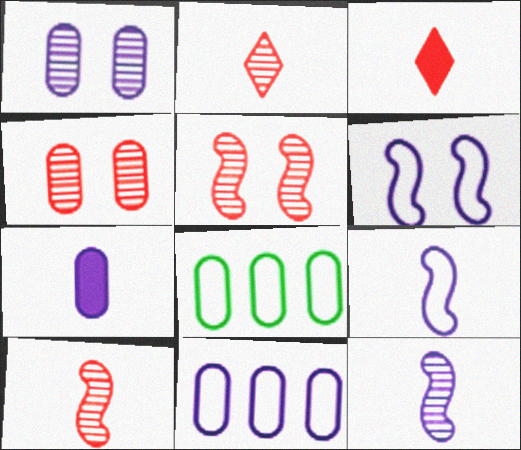[[1, 7, 11], 
[4, 7, 8]]